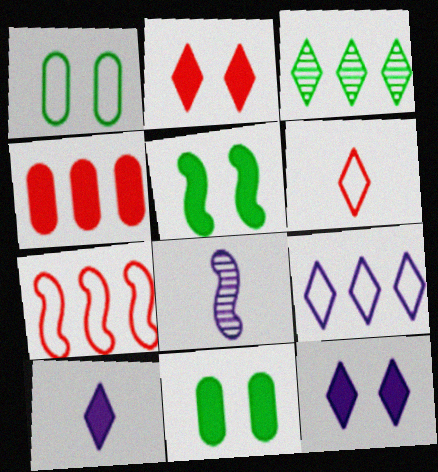[[3, 6, 12], 
[4, 5, 10], 
[5, 7, 8]]